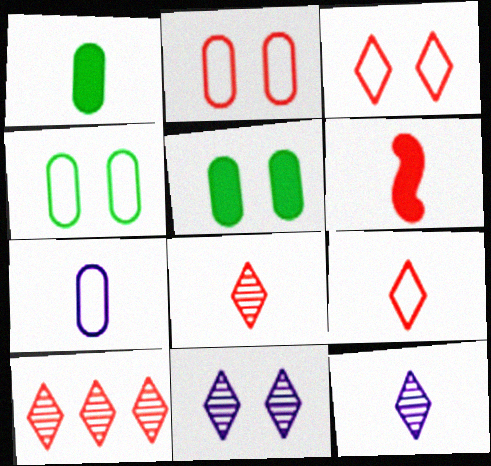[[2, 6, 10]]